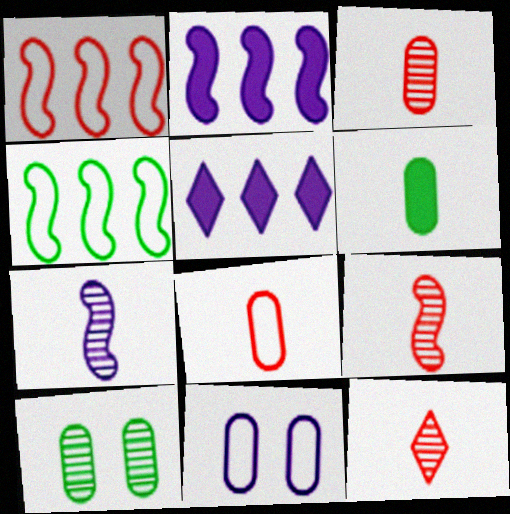[[3, 9, 12], 
[5, 7, 11]]